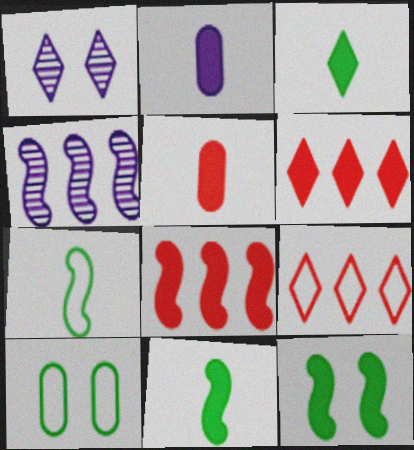[[1, 3, 9], 
[2, 6, 12]]